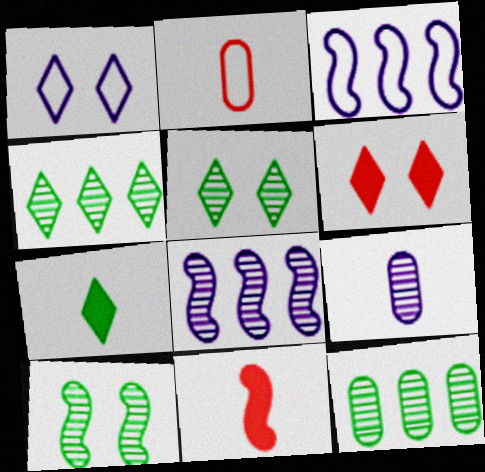[[1, 5, 6], 
[1, 11, 12], 
[3, 10, 11]]